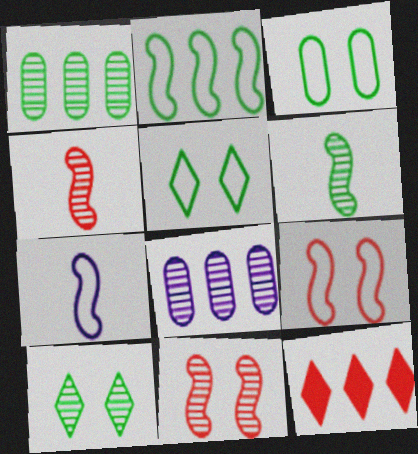[[1, 6, 10], 
[2, 7, 9], 
[2, 8, 12], 
[4, 8, 10]]